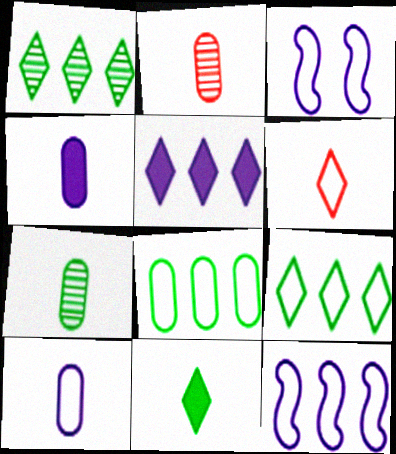[[3, 6, 8]]